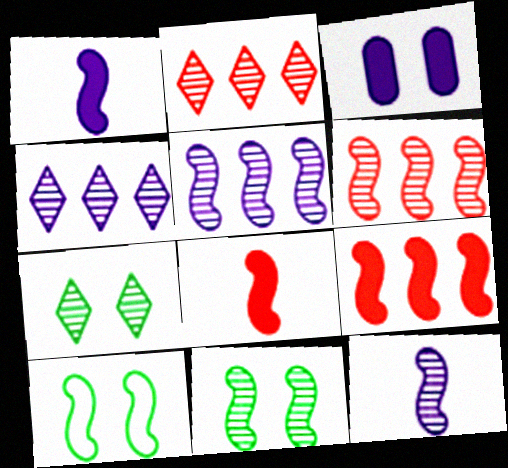[[1, 6, 10], 
[5, 8, 10], 
[6, 11, 12], 
[9, 10, 12]]